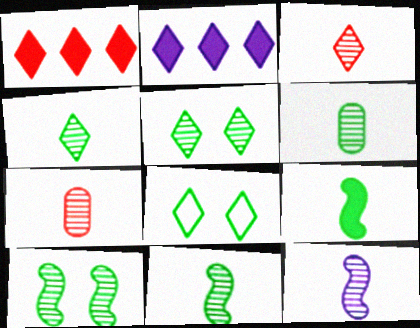[[2, 3, 8], 
[3, 6, 12], 
[4, 6, 11], 
[4, 7, 12]]